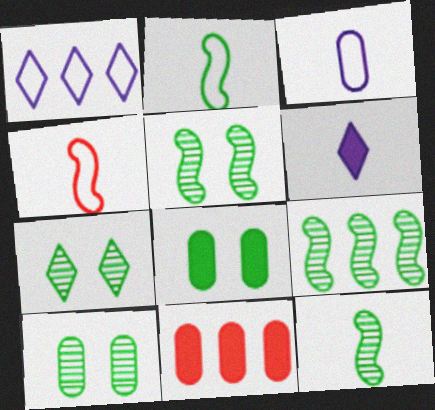[[1, 9, 11], 
[3, 10, 11], 
[5, 7, 10], 
[5, 9, 12]]